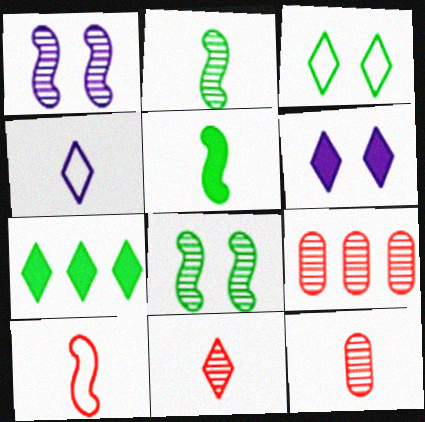[[4, 5, 12]]